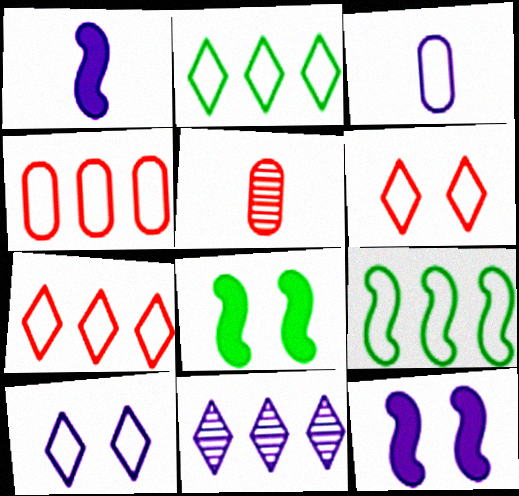[[2, 5, 12], 
[3, 6, 9], 
[3, 11, 12]]